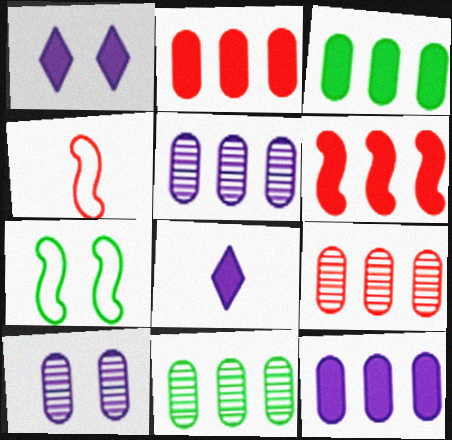[[1, 4, 11], 
[2, 3, 12], 
[5, 9, 11], 
[7, 8, 9]]